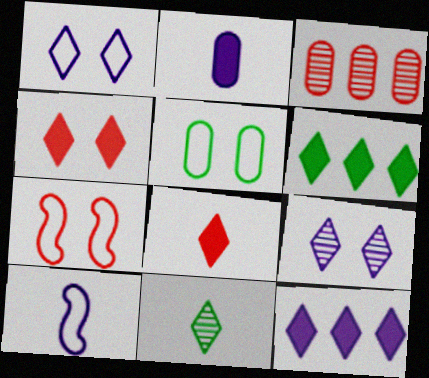[[1, 5, 7], 
[2, 3, 5], 
[3, 7, 8]]